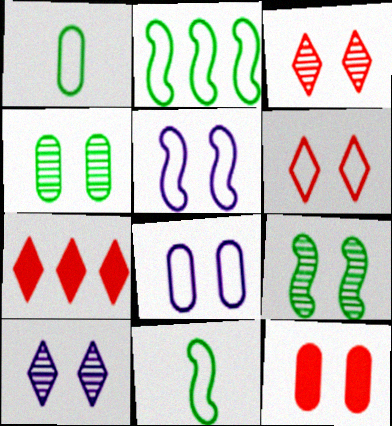[[4, 8, 12]]